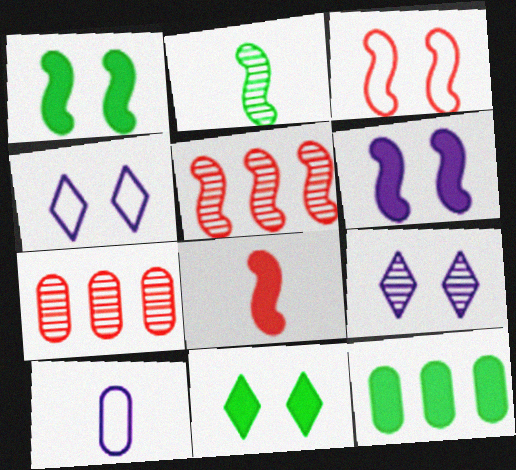[[2, 7, 9], 
[3, 5, 8], 
[5, 10, 11]]